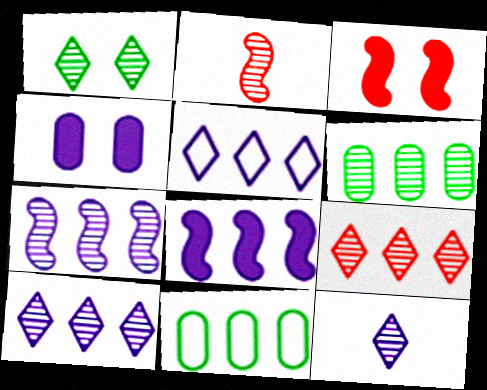[[1, 9, 12], 
[3, 11, 12], 
[6, 7, 9], 
[8, 9, 11]]